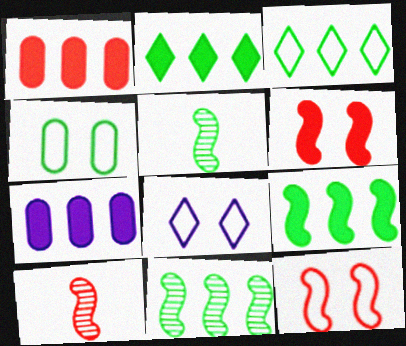[[1, 5, 8], 
[2, 4, 5], 
[4, 8, 12]]